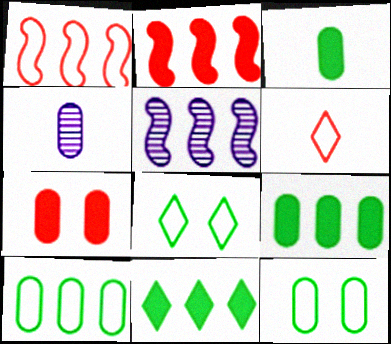[[2, 4, 8], 
[4, 7, 10]]